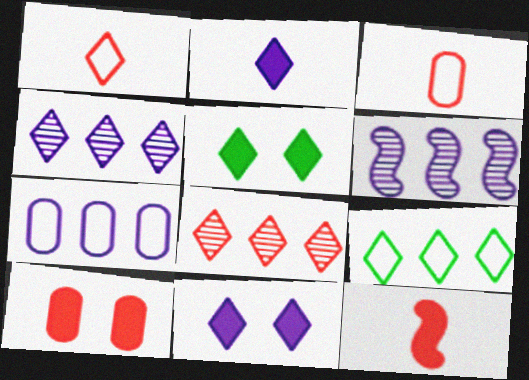[[1, 4, 5], 
[3, 5, 6]]